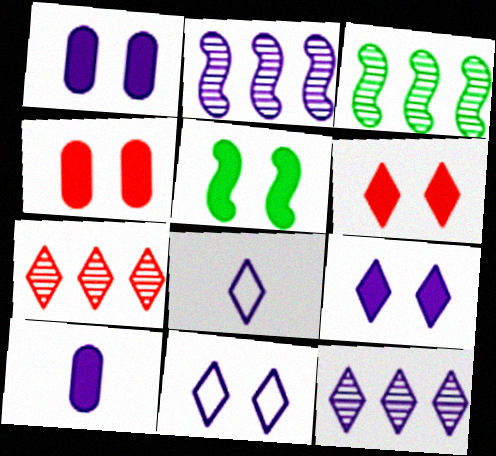[[1, 2, 8], 
[1, 5, 6], 
[2, 10, 11], 
[3, 4, 8], 
[4, 5, 9], 
[8, 9, 12]]